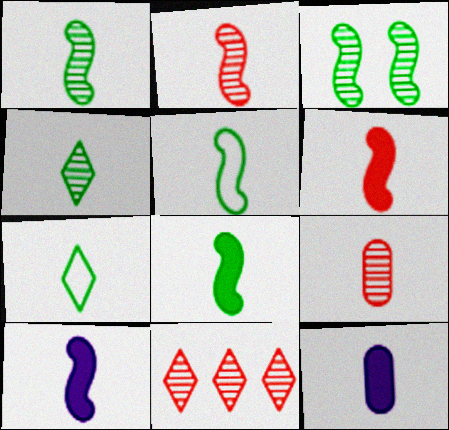[[1, 5, 8], 
[2, 5, 10], 
[2, 7, 12], 
[6, 8, 10], 
[7, 9, 10]]